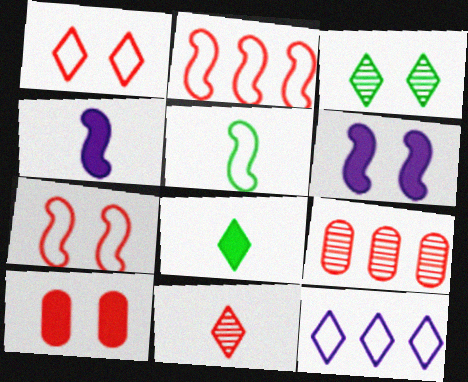[[2, 10, 11]]